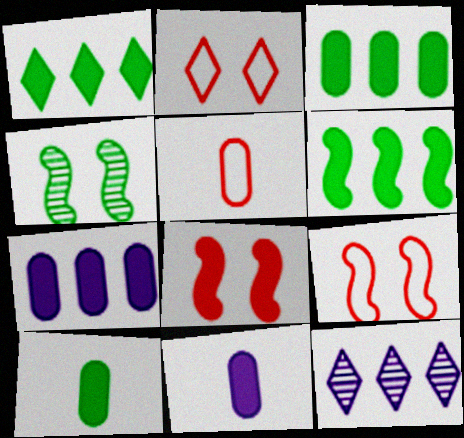[[1, 3, 6], 
[1, 8, 11], 
[9, 10, 12]]